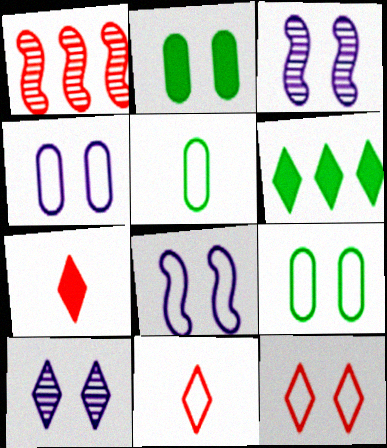[[2, 3, 12], 
[6, 10, 11], 
[8, 9, 12]]